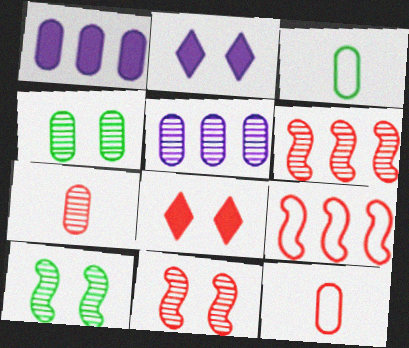[[1, 4, 12], 
[2, 3, 6], 
[4, 5, 7], 
[6, 8, 12], 
[7, 8, 9]]